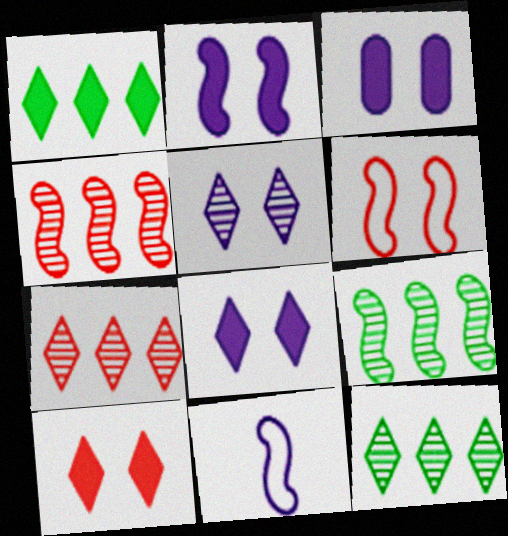[[2, 3, 8]]